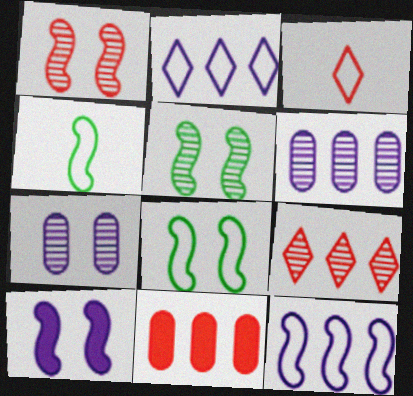[[1, 3, 11], 
[1, 8, 10]]